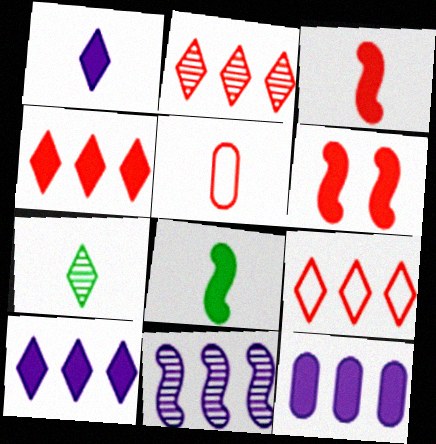[[2, 4, 9], 
[2, 5, 6]]